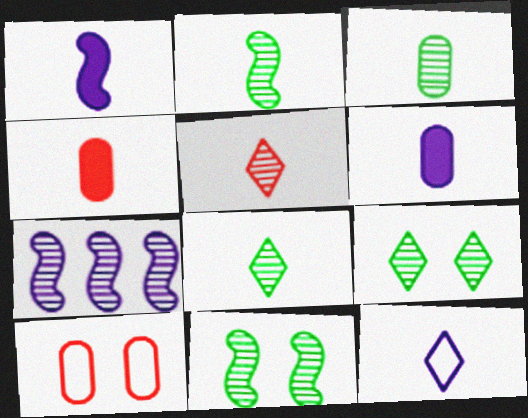[[2, 3, 8], 
[2, 4, 12]]